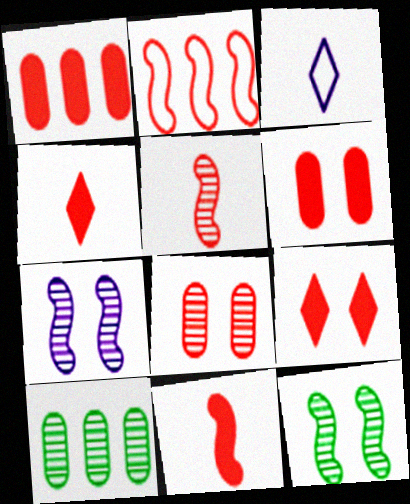[[1, 3, 12], 
[1, 9, 11], 
[2, 4, 8]]